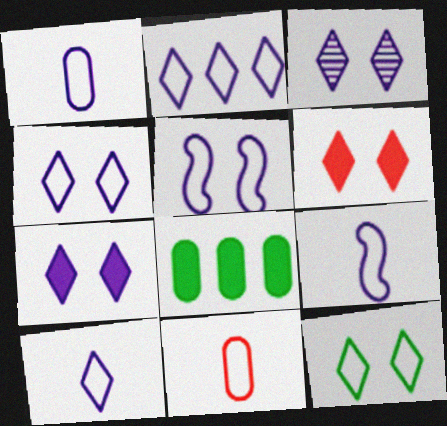[[1, 2, 5], 
[1, 9, 10], 
[2, 4, 10], 
[3, 4, 7], 
[3, 6, 12]]